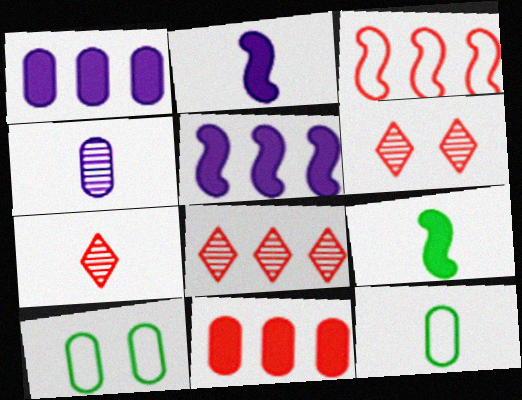[[2, 7, 12], 
[2, 8, 10], 
[3, 8, 11], 
[4, 10, 11], 
[5, 6, 12], 
[5, 7, 10], 
[6, 7, 8]]